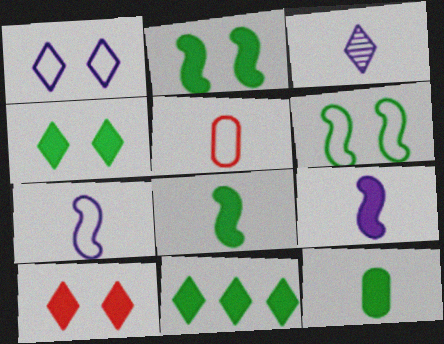[[2, 11, 12], 
[3, 5, 8]]